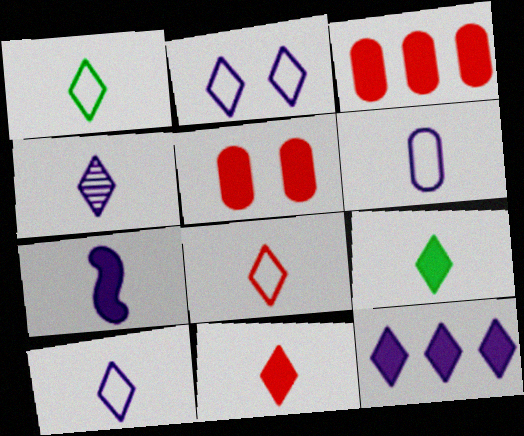[[1, 4, 11], 
[1, 8, 10], 
[2, 4, 12], 
[4, 6, 7], 
[4, 8, 9]]